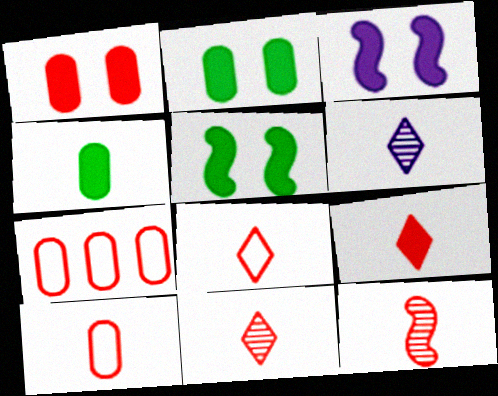[[5, 6, 7], 
[8, 9, 11], 
[9, 10, 12]]